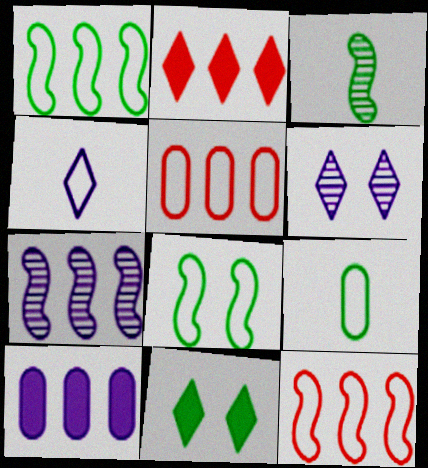[[4, 5, 8]]